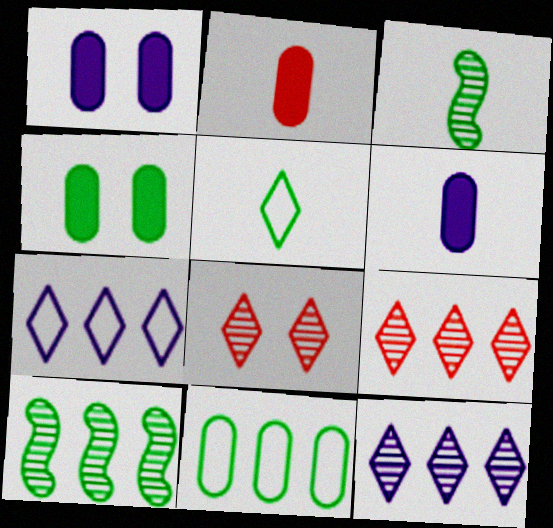[[4, 5, 10]]